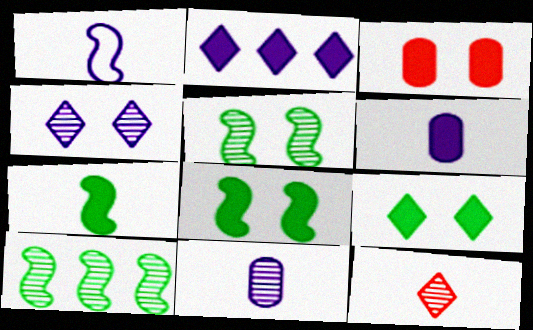[[2, 3, 7]]